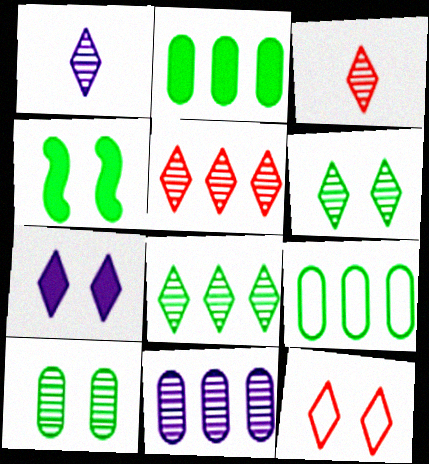[[1, 5, 6], 
[6, 7, 12]]